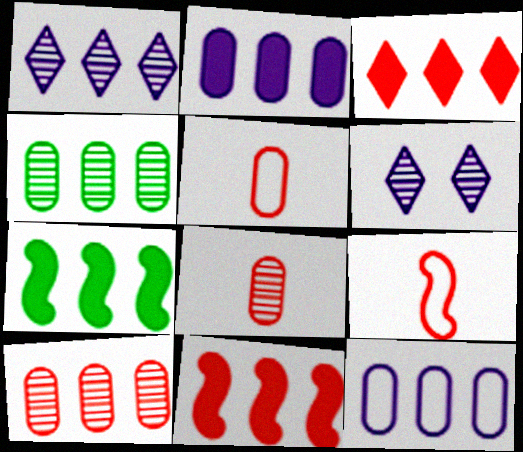[[2, 3, 7], 
[5, 6, 7]]